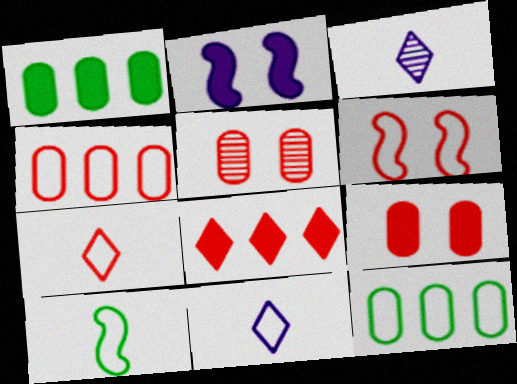[[1, 3, 6], 
[4, 6, 7], 
[6, 11, 12]]